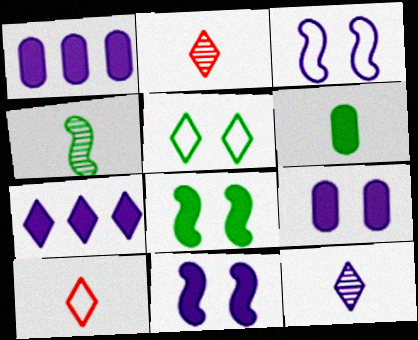[[1, 3, 12], 
[2, 5, 7]]